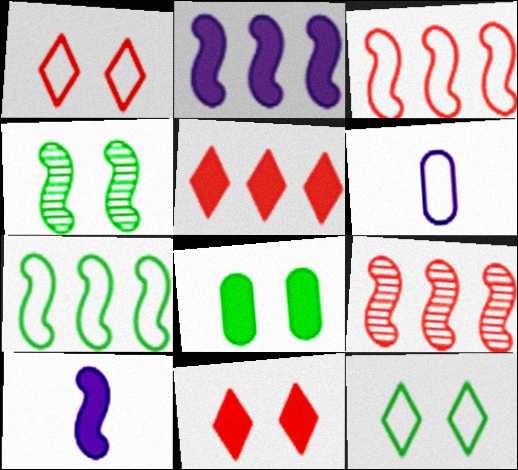[[1, 6, 7], 
[2, 7, 9], 
[3, 4, 10], 
[3, 6, 12], 
[4, 5, 6], 
[4, 8, 12], 
[5, 8, 10]]